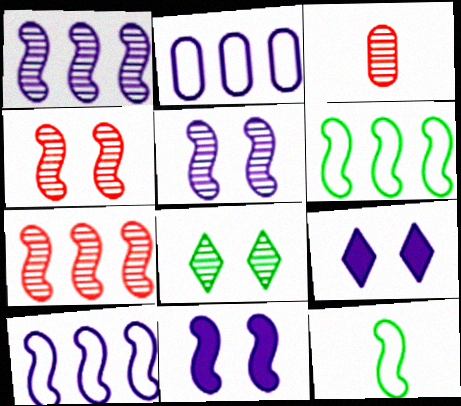[[1, 3, 8], 
[3, 6, 9], 
[7, 11, 12]]